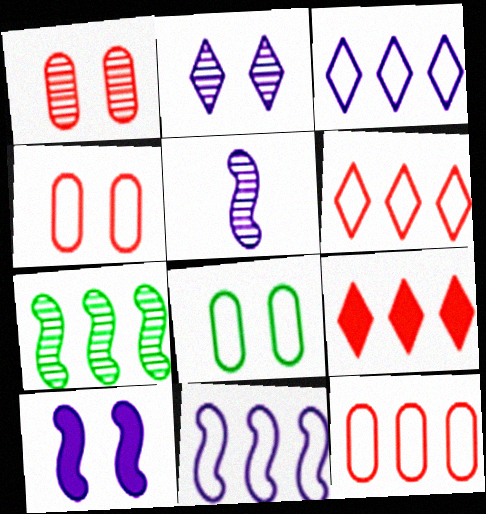[[5, 8, 9], 
[5, 10, 11]]